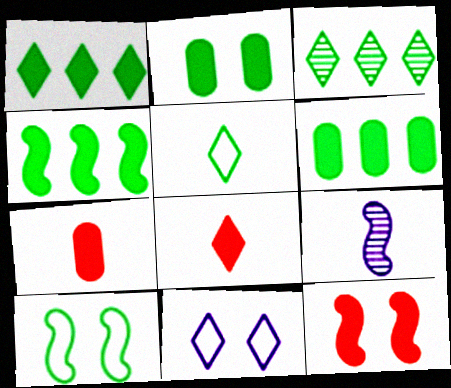[[1, 4, 6], 
[3, 8, 11], 
[5, 7, 9]]